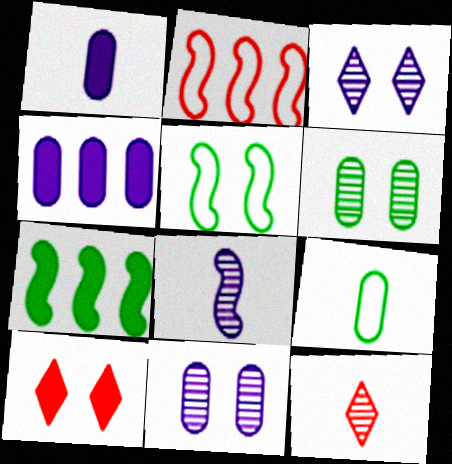[[1, 7, 10], 
[4, 5, 12], 
[5, 10, 11]]